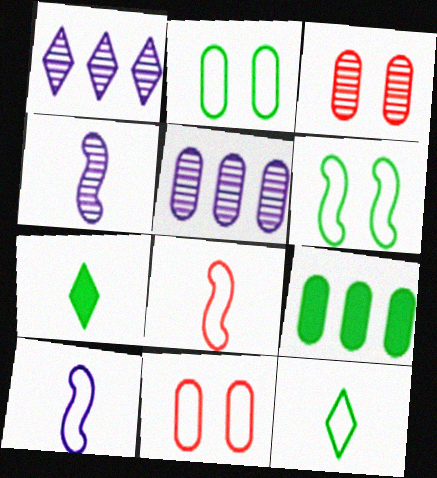[]